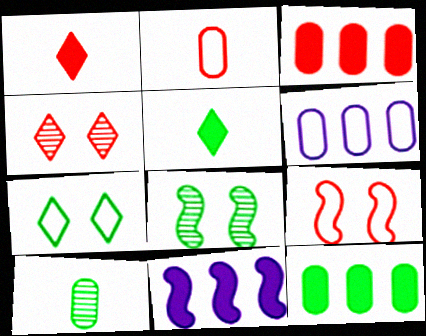[[1, 6, 8]]